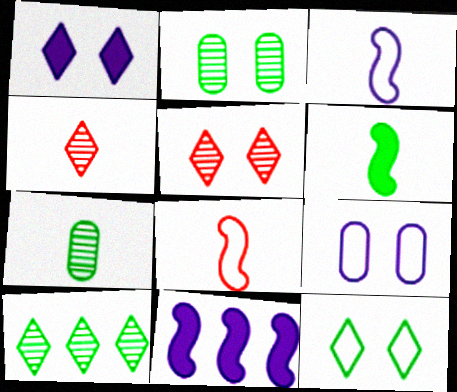[[1, 5, 12]]